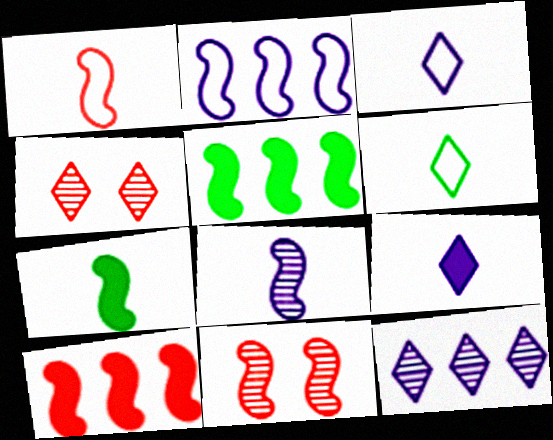[[1, 7, 8], 
[1, 10, 11], 
[2, 7, 11]]